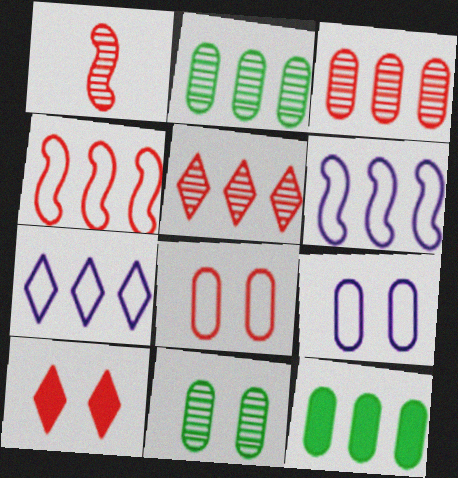[[5, 6, 12]]